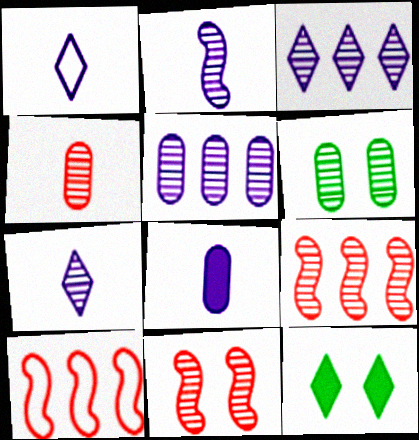[[1, 2, 8], 
[4, 5, 6], 
[6, 7, 9]]